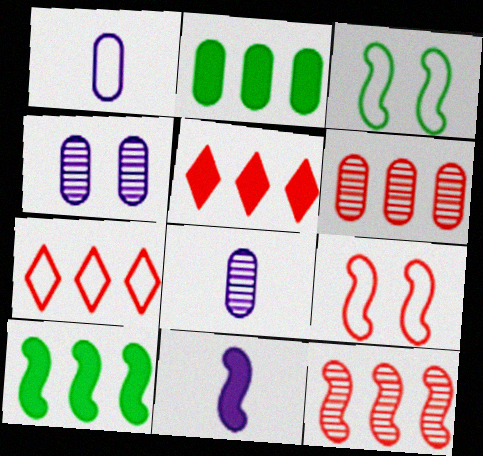[[1, 3, 7], 
[3, 5, 8], 
[3, 11, 12]]